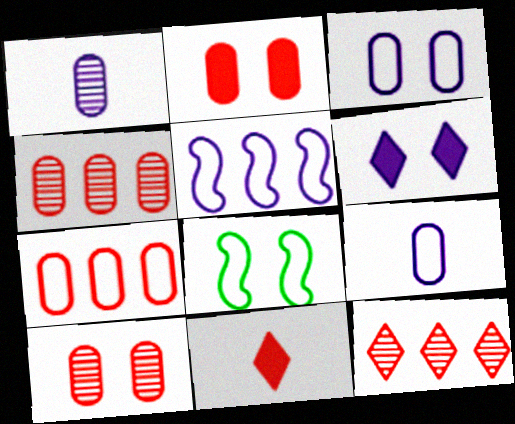[[1, 5, 6], 
[6, 8, 10]]